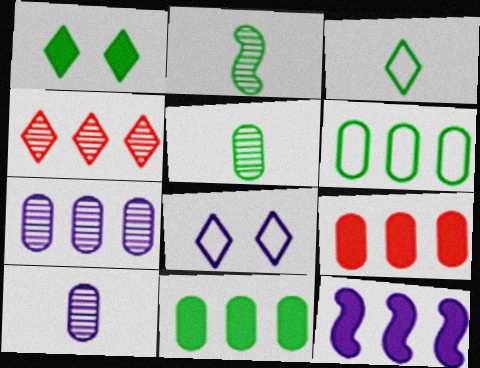[[1, 2, 6], 
[2, 8, 9], 
[4, 6, 12], 
[6, 7, 9], 
[8, 10, 12]]